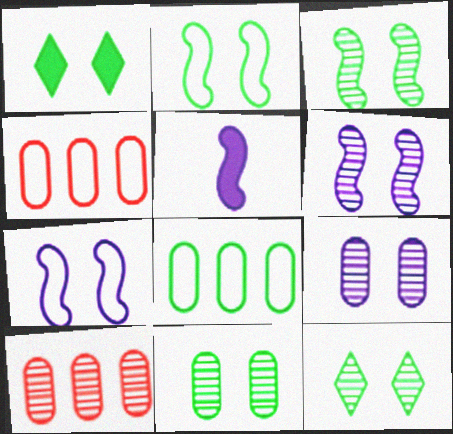[[1, 2, 11], 
[3, 11, 12], 
[4, 5, 12]]